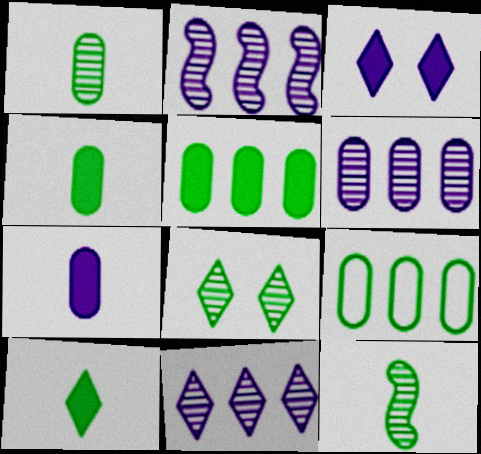[[2, 6, 11]]